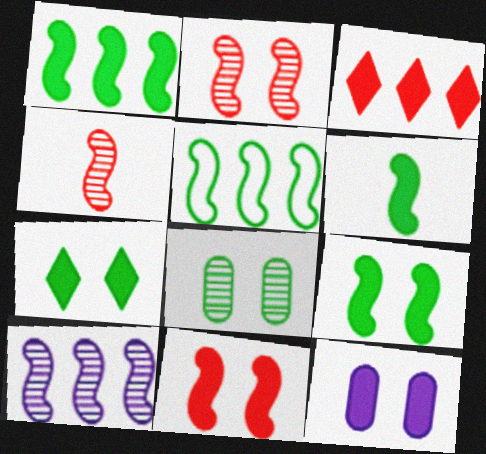[[1, 6, 9], 
[3, 6, 12], 
[7, 11, 12]]